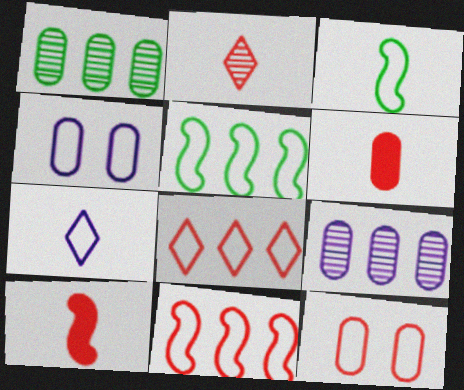[[1, 4, 6], 
[3, 4, 8], 
[5, 7, 12]]